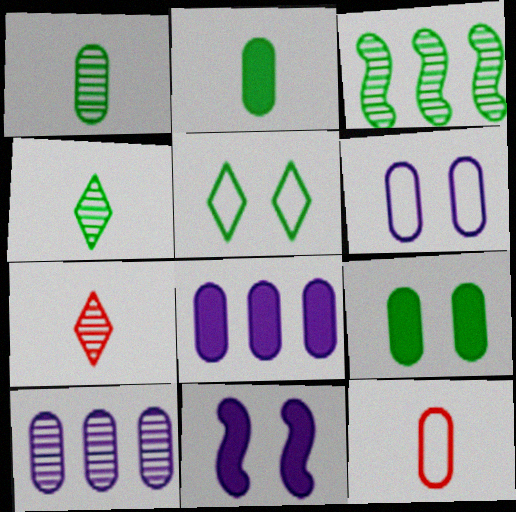[[2, 3, 5], 
[9, 10, 12]]